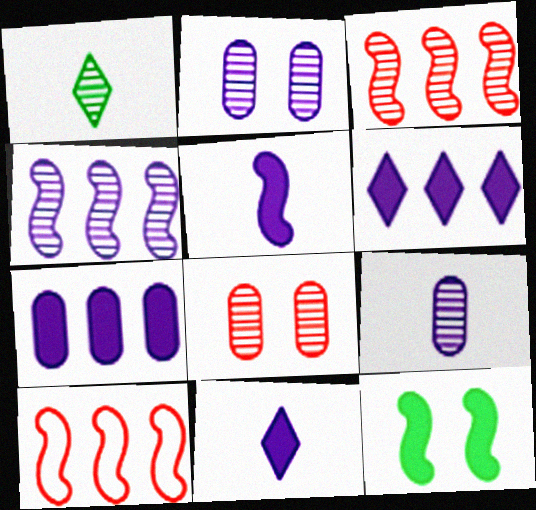[[1, 2, 3], 
[1, 4, 8]]